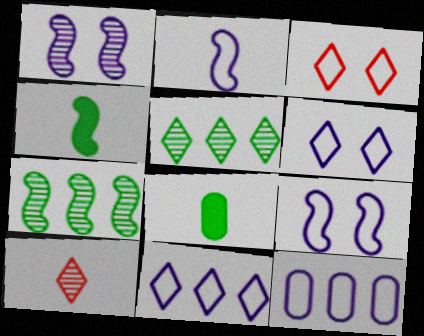[[2, 6, 12], 
[2, 8, 10]]